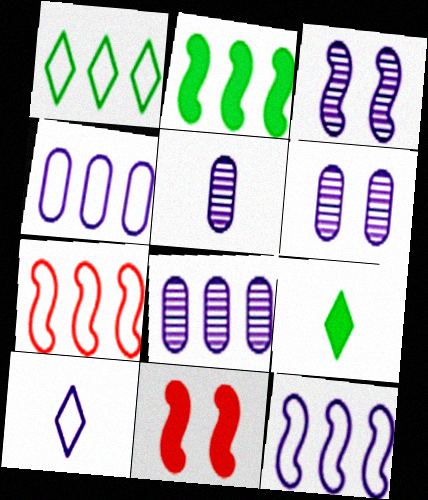[[1, 4, 7], 
[1, 5, 11], 
[5, 6, 8], 
[6, 7, 9]]